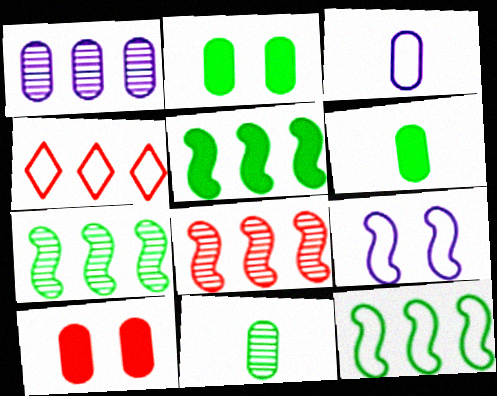[[1, 4, 5], 
[5, 7, 12]]